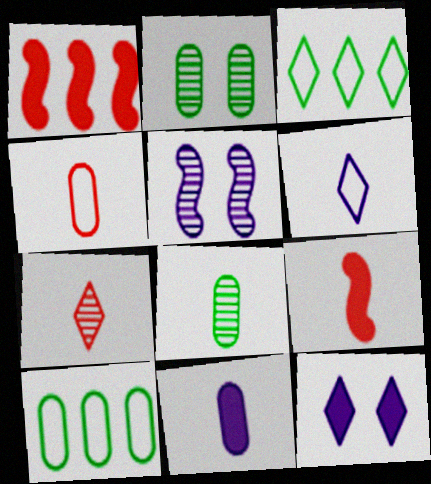[[1, 2, 6], 
[3, 7, 12], 
[4, 7, 9], 
[4, 8, 11], 
[6, 8, 9]]